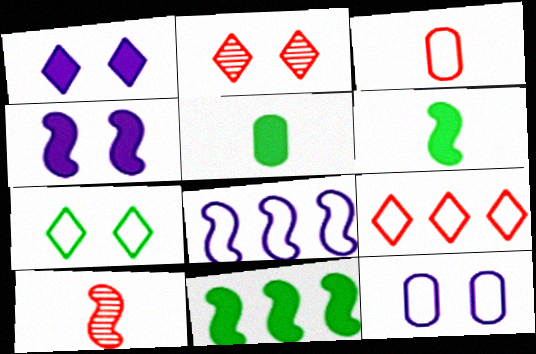[[1, 2, 7], 
[2, 5, 8], 
[3, 7, 8]]